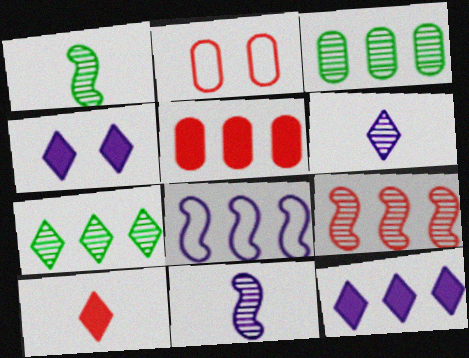[[1, 2, 12], 
[2, 9, 10], 
[5, 7, 8]]